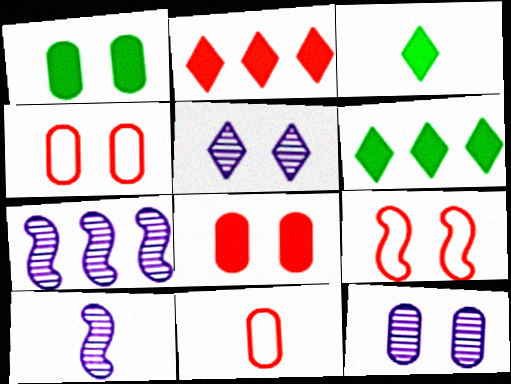[[1, 4, 12], 
[1, 5, 9], 
[3, 4, 7], 
[3, 10, 11], 
[4, 6, 10]]